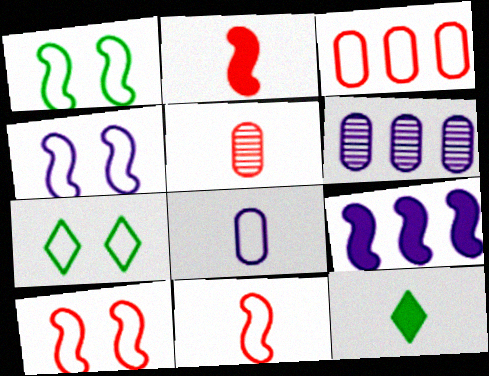[[1, 4, 10], 
[2, 6, 7], 
[5, 7, 9], 
[6, 10, 12]]